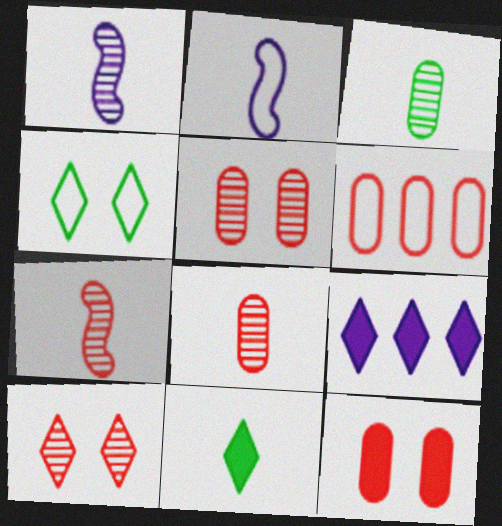[[2, 4, 6], 
[2, 8, 11], 
[6, 8, 12]]